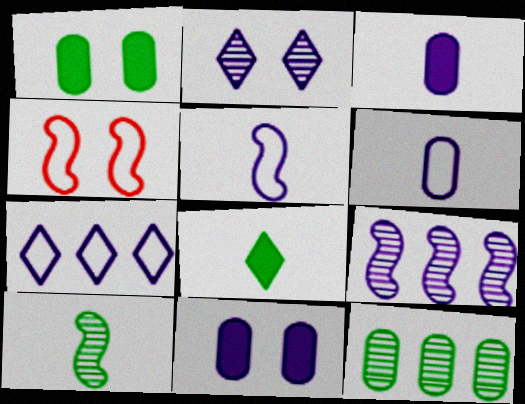[[1, 2, 4]]